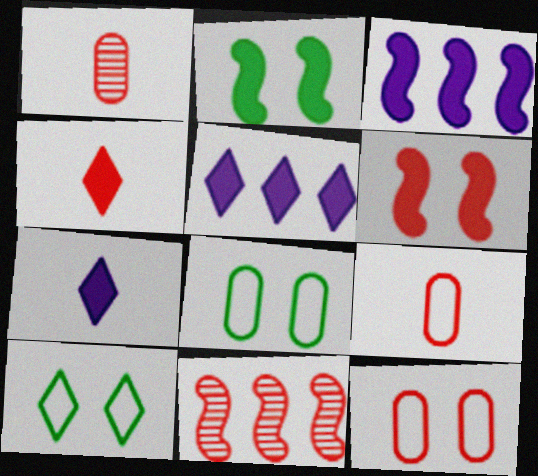[[1, 3, 10], 
[4, 11, 12], 
[7, 8, 11]]